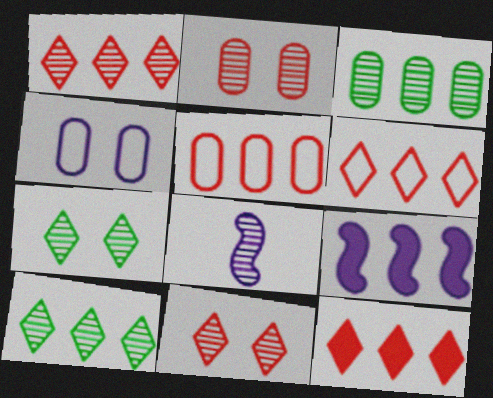[[1, 6, 12], 
[2, 8, 10], 
[3, 6, 9], 
[3, 8, 11], 
[5, 9, 10]]